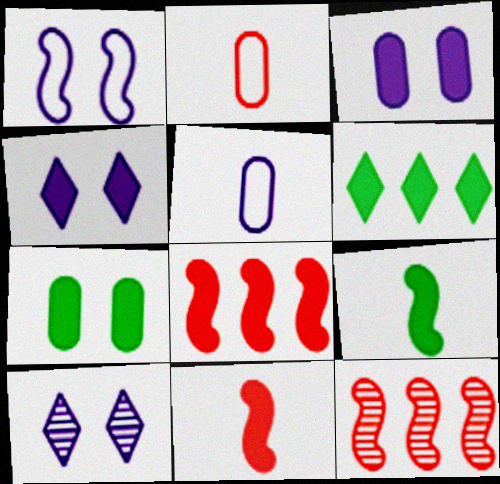[[1, 3, 10], 
[1, 9, 12], 
[3, 6, 11], 
[6, 7, 9]]